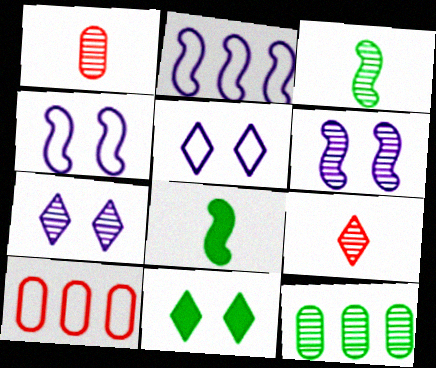[[1, 2, 11], 
[6, 9, 12], 
[7, 8, 10]]